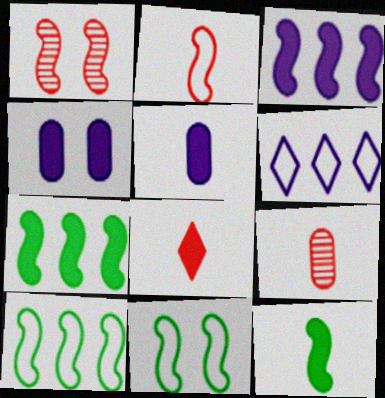[[2, 8, 9], 
[4, 7, 8], 
[5, 8, 12]]